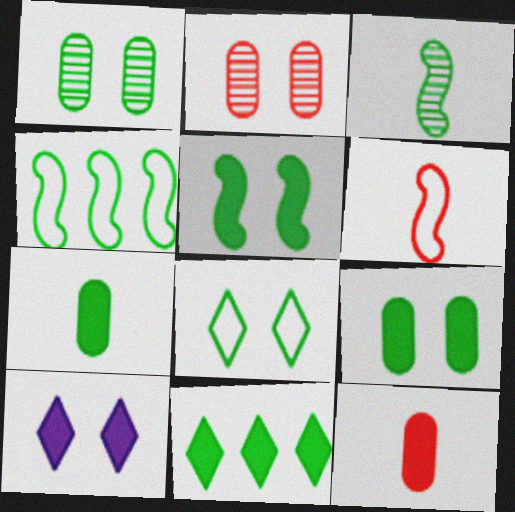[[1, 5, 8], 
[3, 4, 5], 
[5, 7, 11]]